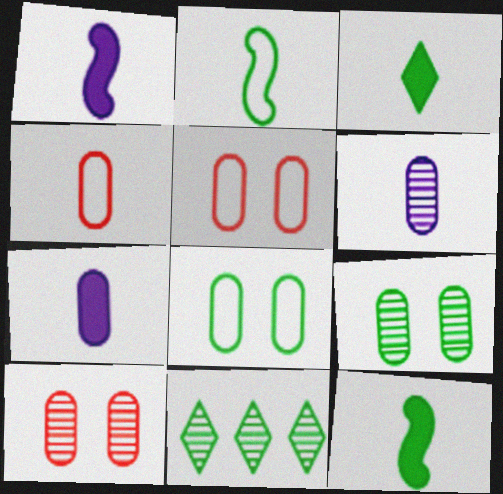[[1, 5, 11], 
[8, 11, 12]]